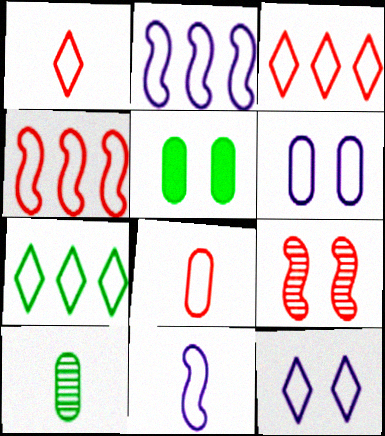[[1, 7, 12], 
[5, 9, 12]]